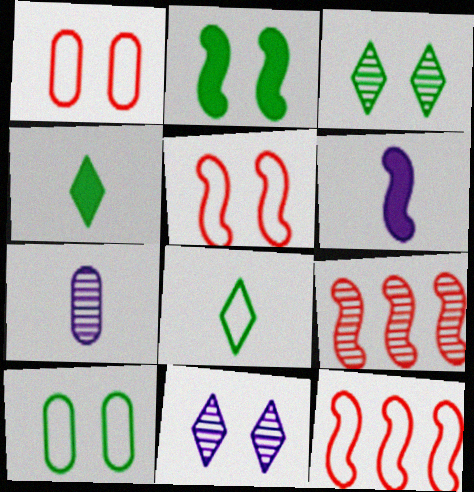[[1, 2, 11], 
[2, 3, 10], 
[3, 7, 9]]